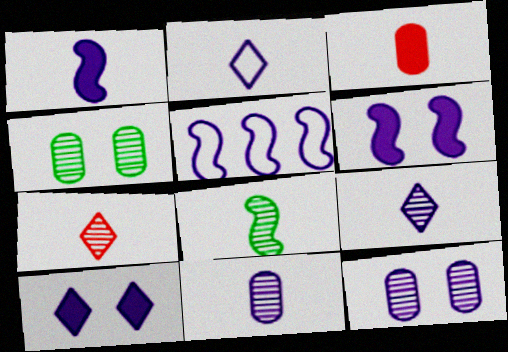[[1, 2, 11], 
[2, 3, 8], 
[5, 10, 11], 
[7, 8, 11]]